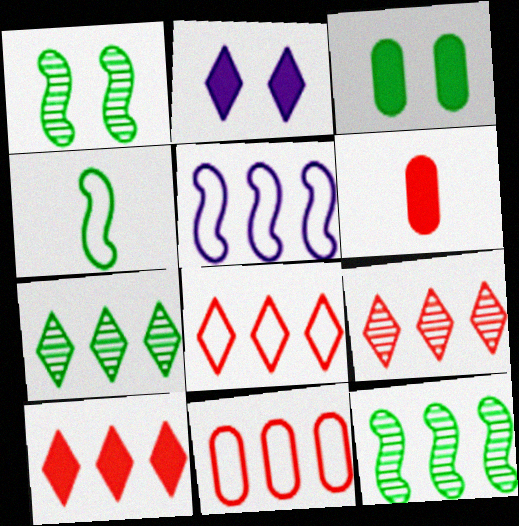[[3, 4, 7], 
[8, 9, 10]]